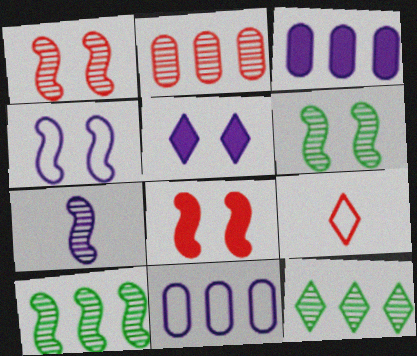[[1, 7, 10], 
[2, 8, 9], 
[3, 6, 9], 
[4, 6, 8], 
[5, 7, 11], 
[5, 9, 12]]